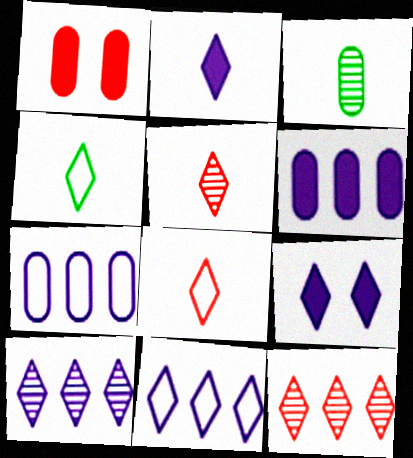[[1, 3, 7], 
[2, 4, 5], 
[4, 9, 12]]